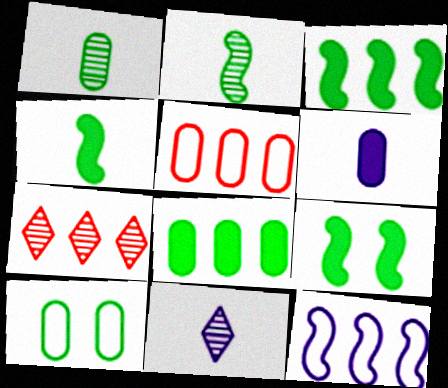[[1, 8, 10], 
[3, 4, 9], 
[5, 9, 11], 
[7, 8, 12]]